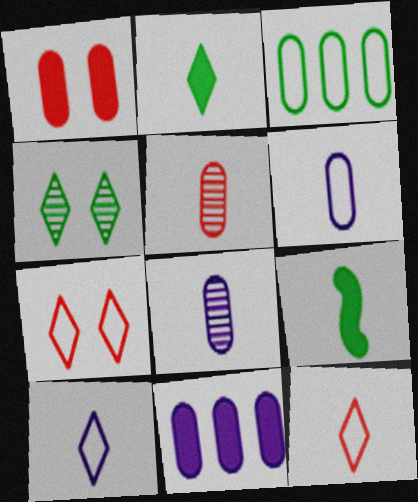[[1, 3, 8], 
[3, 4, 9], 
[5, 9, 10], 
[8, 9, 12]]